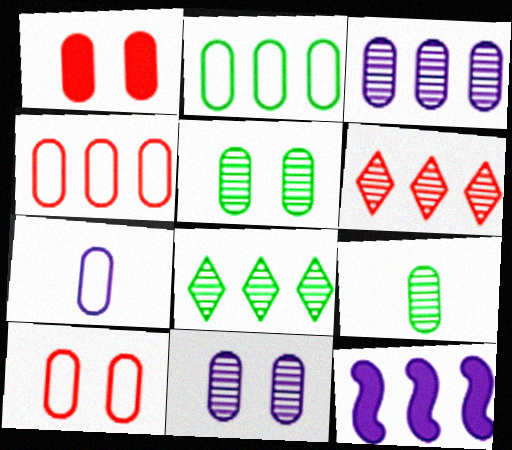[[2, 6, 12], 
[2, 7, 10], 
[4, 8, 12]]